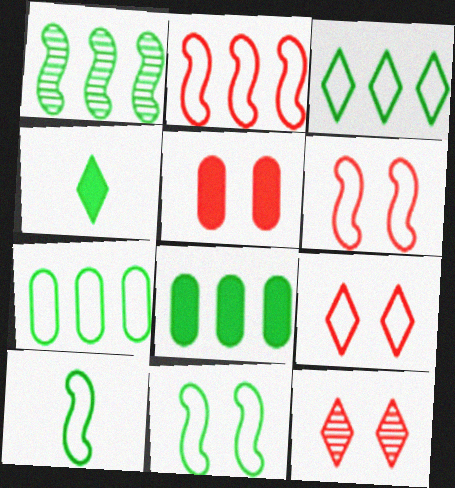[[1, 3, 8], 
[5, 6, 12]]